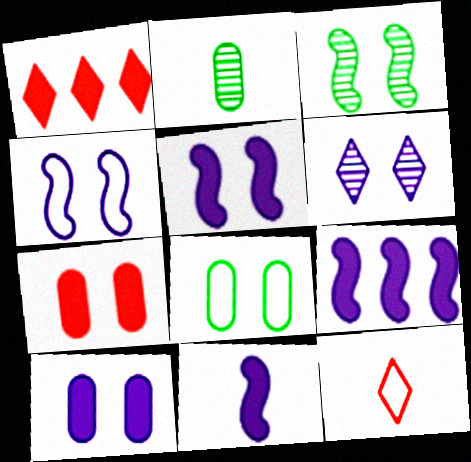[[1, 2, 4], 
[2, 11, 12], 
[4, 6, 10], 
[5, 9, 11]]